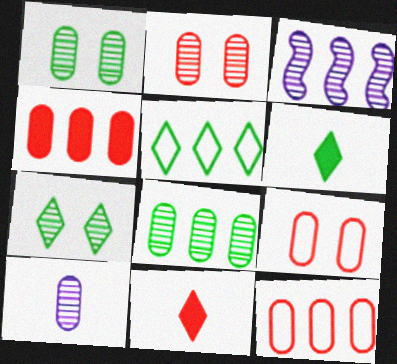[[2, 8, 10], 
[3, 4, 5], 
[3, 6, 9], 
[5, 6, 7]]